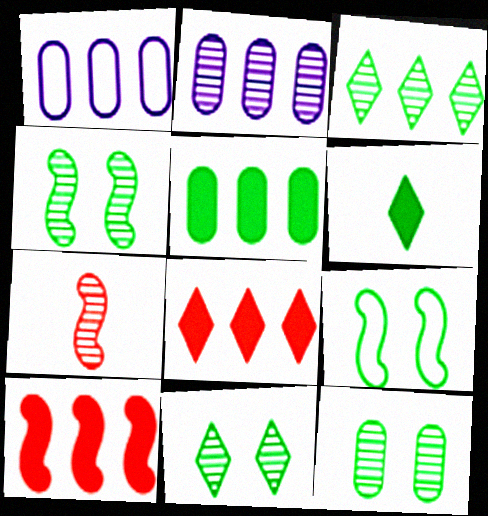[[1, 3, 10], 
[2, 7, 11], 
[4, 11, 12]]